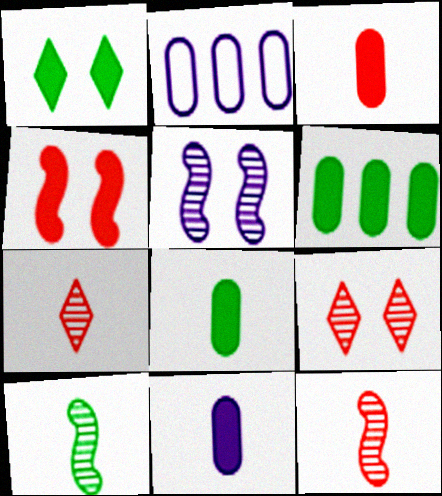[[1, 2, 12], 
[3, 8, 11]]